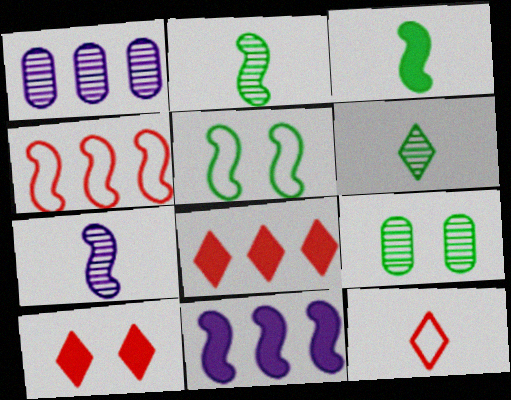[[9, 11, 12]]